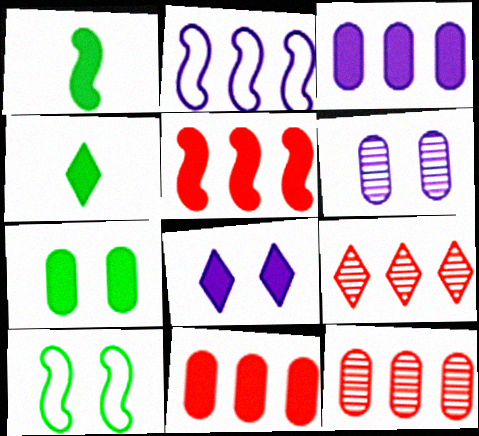[[1, 8, 11]]